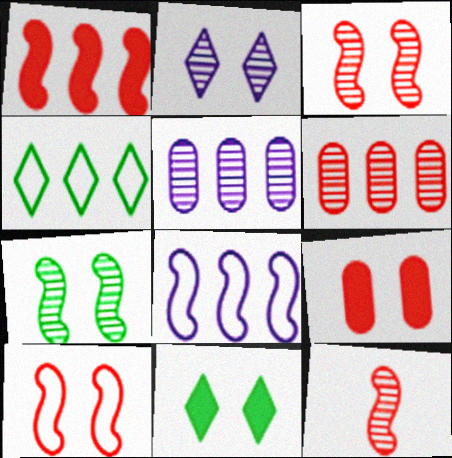[[1, 4, 5], 
[1, 10, 12]]